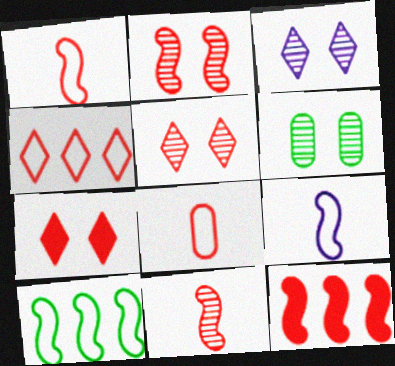[[1, 2, 12], 
[2, 3, 6], 
[5, 8, 12]]